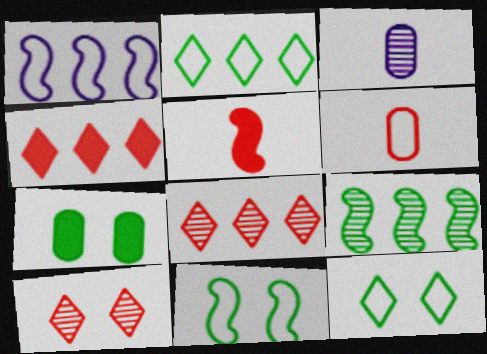[[1, 6, 12], 
[3, 4, 11], 
[3, 9, 10]]